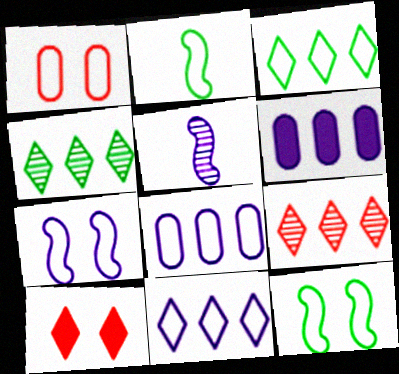[[1, 2, 11]]